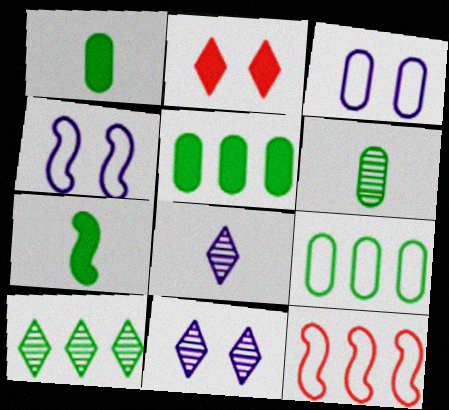[[1, 11, 12]]